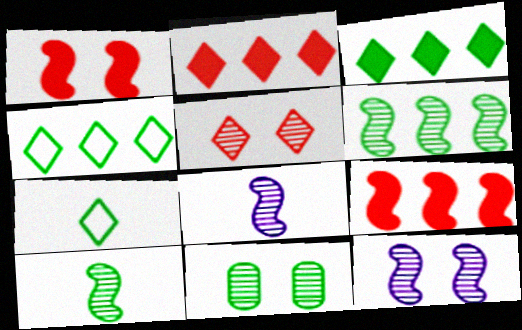[[5, 11, 12]]